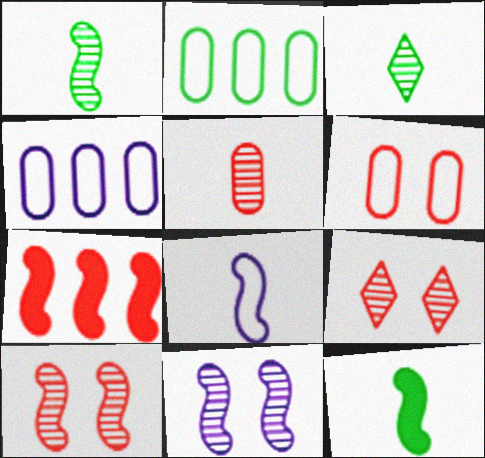[[4, 9, 12]]